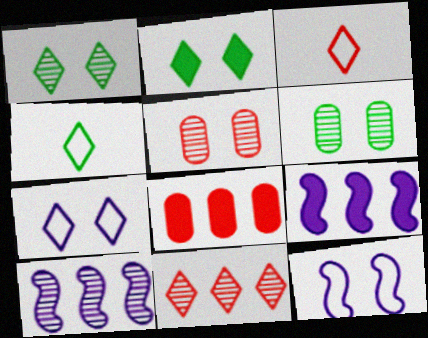[[2, 5, 12], 
[3, 6, 9], 
[4, 5, 9]]